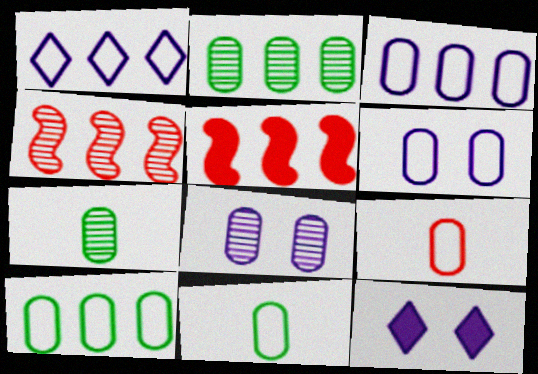[[1, 2, 5], 
[4, 11, 12], 
[6, 9, 10]]